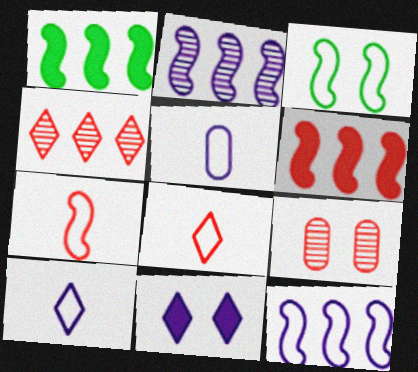[[1, 9, 10], 
[2, 5, 11], 
[3, 7, 12], 
[3, 9, 11], 
[6, 8, 9]]